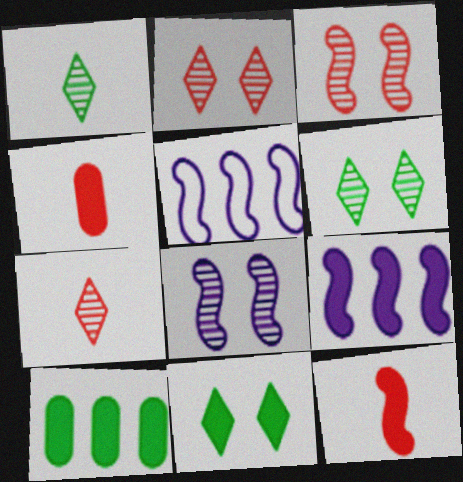[[4, 5, 6], 
[4, 9, 11]]